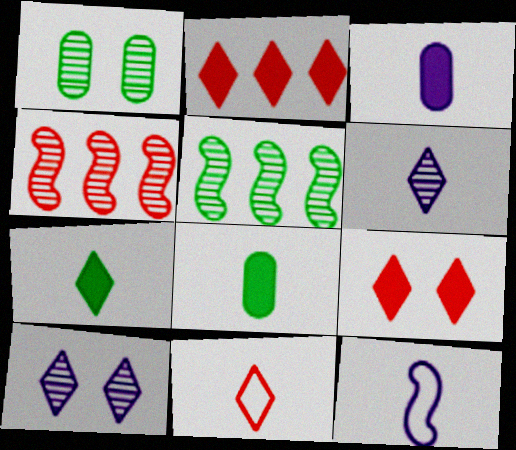[[1, 2, 12], 
[1, 4, 6], 
[3, 6, 12], 
[6, 7, 11]]